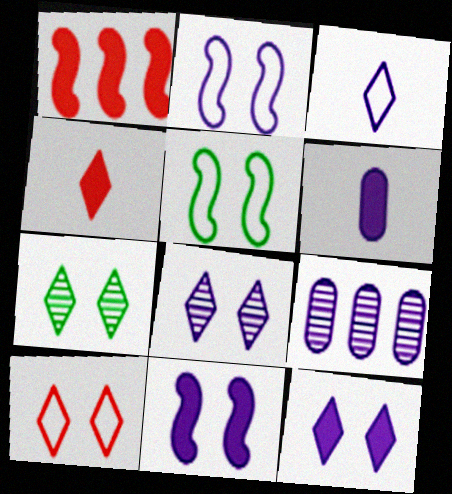[[3, 9, 11], 
[4, 5, 9], 
[7, 10, 12]]